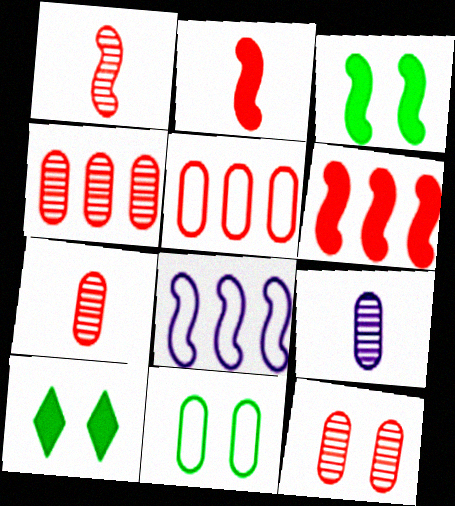[[1, 3, 8], 
[4, 7, 12], 
[7, 8, 10]]